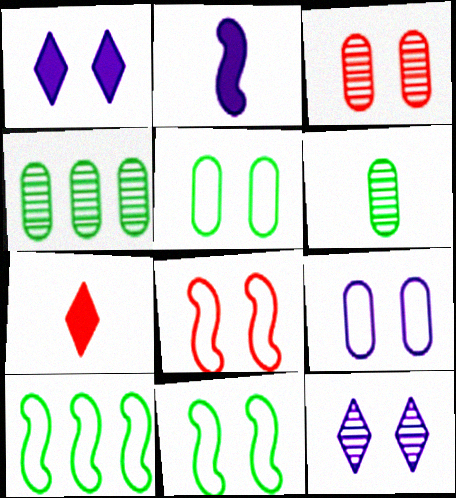[[1, 3, 11]]